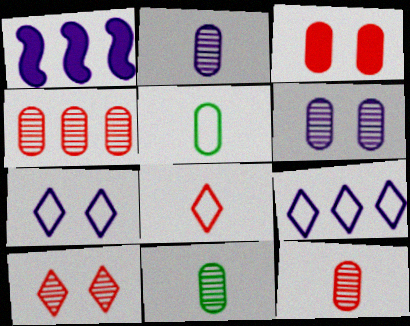[[1, 2, 7], 
[1, 5, 10], 
[2, 11, 12], 
[4, 6, 11]]